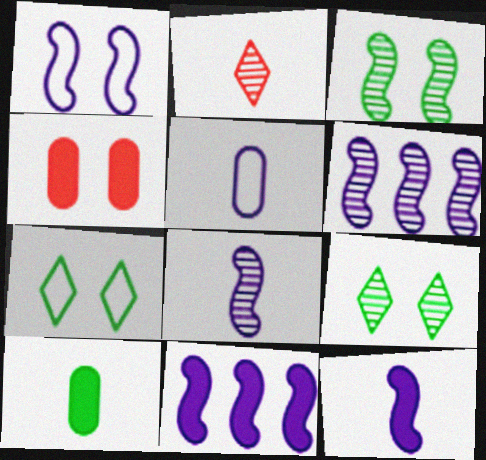[[1, 4, 9], 
[1, 6, 12], 
[1, 8, 11]]